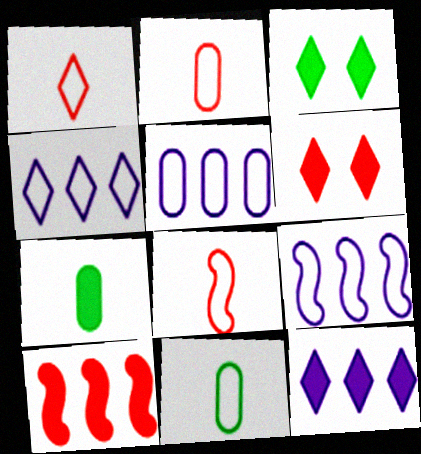[[1, 2, 8], 
[4, 5, 9]]